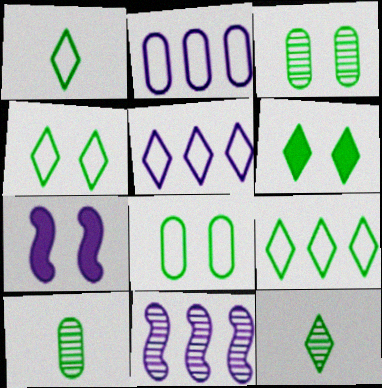[[1, 4, 9], 
[6, 9, 12]]